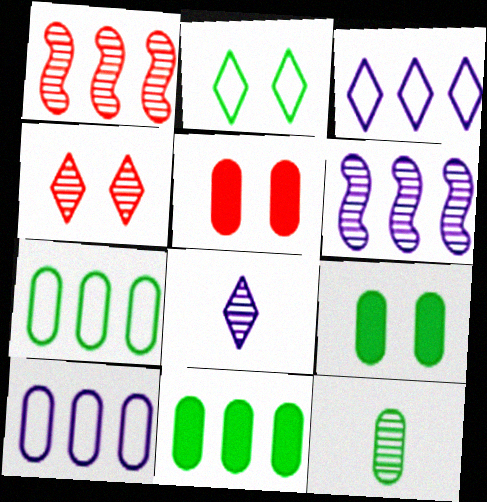[[1, 3, 11], 
[4, 6, 12], 
[5, 10, 12], 
[7, 9, 12]]